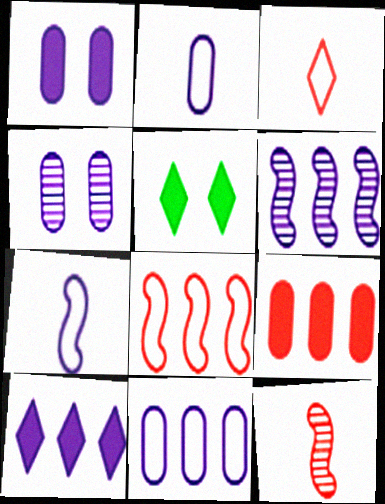[[4, 7, 10], 
[5, 11, 12], 
[6, 10, 11]]